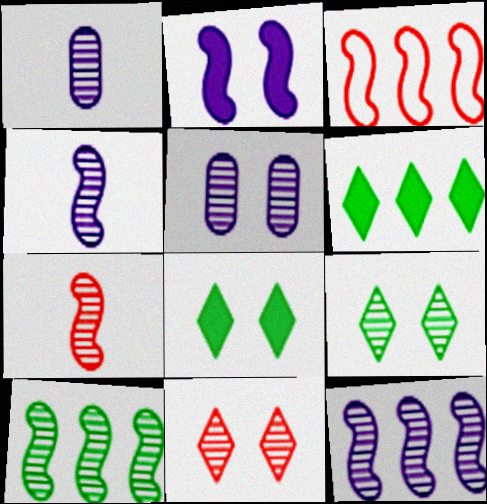[[1, 3, 8], 
[1, 10, 11]]